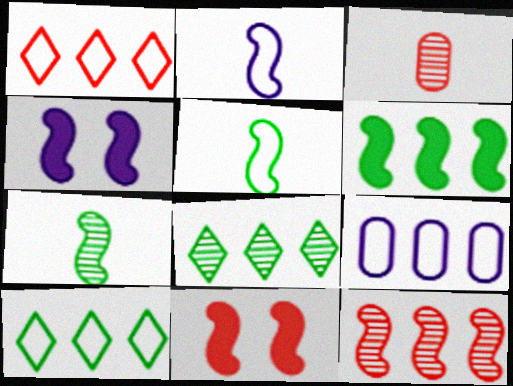[[1, 3, 11], 
[3, 4, 10], 
[4, 5, 12]]